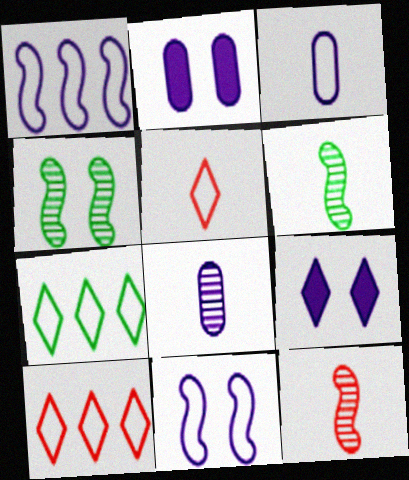[[1, 8, 9], 
[2, 6, 10], 
[2, 7, 12]]